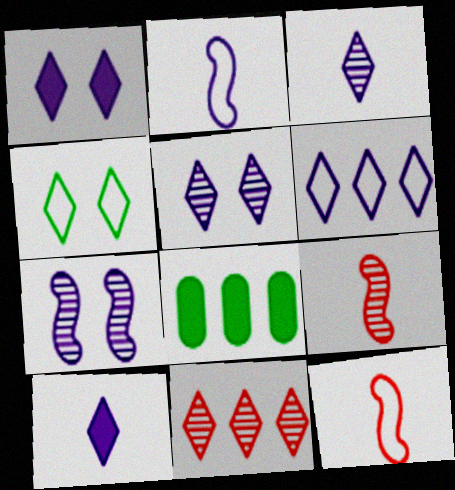[[1, 3, 6], 
[4, 10, 11], 
[5, 6, 10], 
[5, 8, 12]]